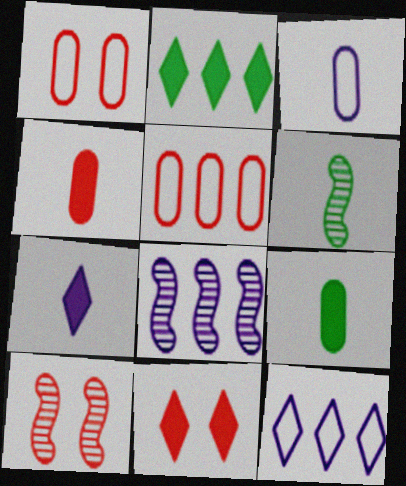[[1, 10, 11], 
[2, 3, 10], 
[2, 5, 8], 
[2, 7, 11], 
[6, 8, 10], 
[9, 10, 12]]